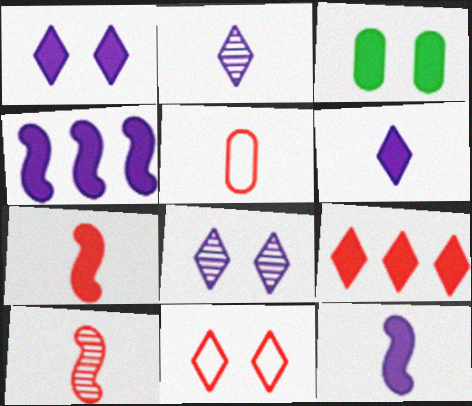[[3, 9, 12]]